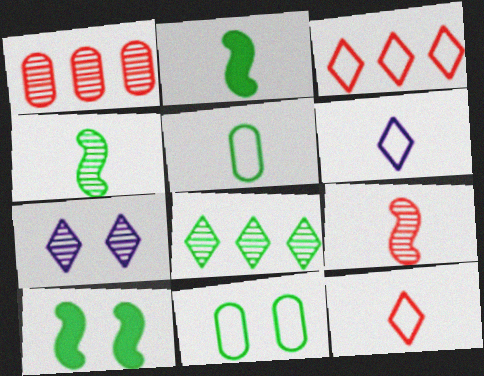[[1, 4, 7], 
[1, 6, 10], 
[2, 8, 11], 
[5, 8, 10]]